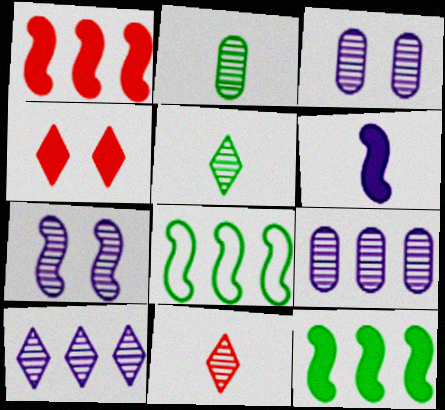[]